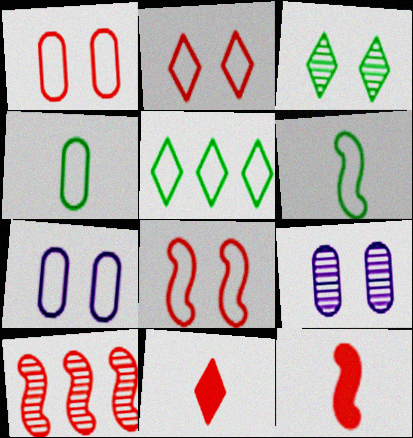[[1, 2, 8], 
[1, 10, 11], 
[5, 9, 12], 
[8, 10, 12]]